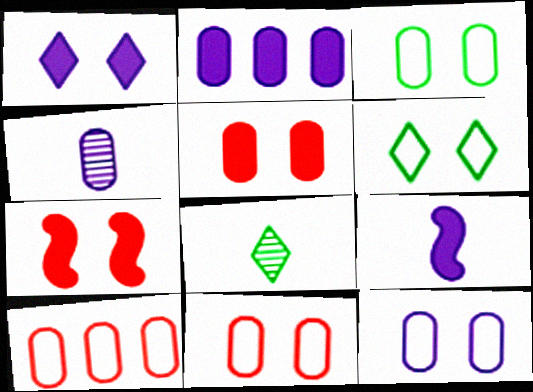[[1, 2, 9], 
[2, 4, 12], 
[3, 11, 12]]